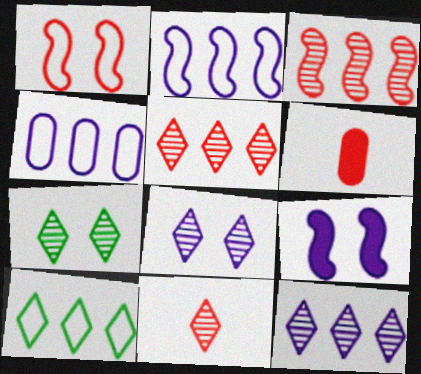[[1, 5, 6], 
[2, 6, 7], 
[7, 11, 12]]